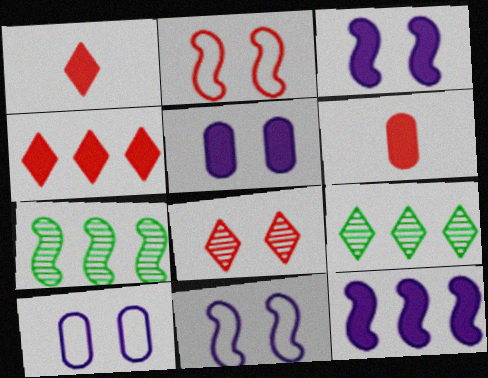[[1, 7, 10], 
[6, 9, 11]]